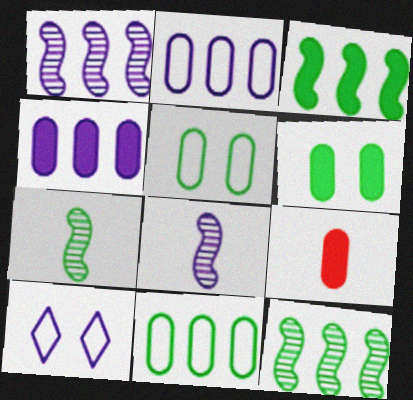[[4, 6, 9], 
[4, 8, 10], 
[9, 10, 12]]